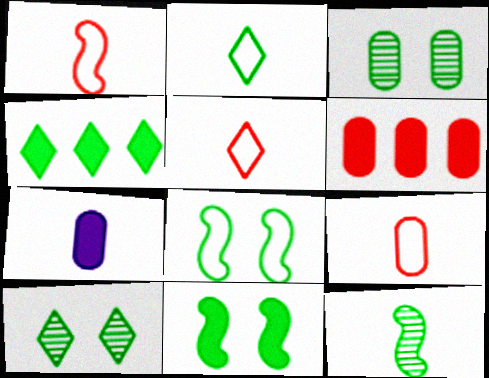[[1, 5, 9], 
[2, 4, 10], 
[5, 7, 12]]